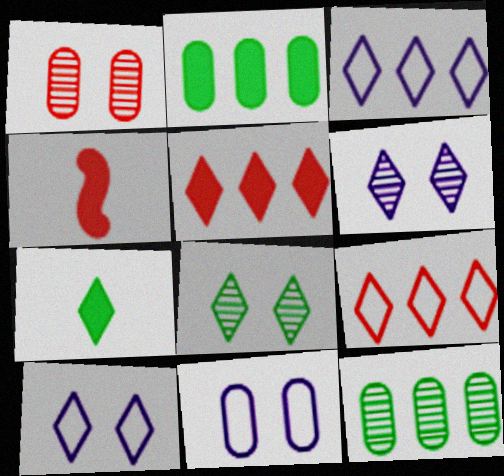[[1, 4, 9], 
[4, 10, 12], 
[6, 7, 9]]